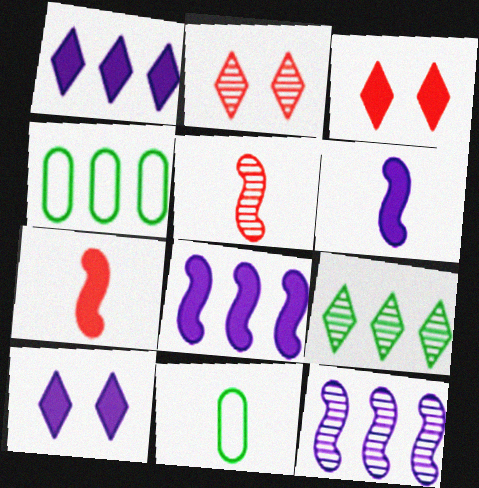[[2, 4, 6], 
[2, 8, 11], 
[3, 11, 12], 
[4, 5, 10]]